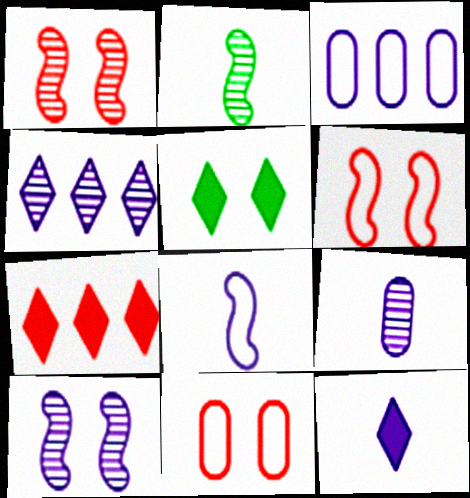[[3, 10, 12], 
[4, 9, 10], 
[5, 7, 12], 
[5, 10, 11], 
[8, 9, 12]]